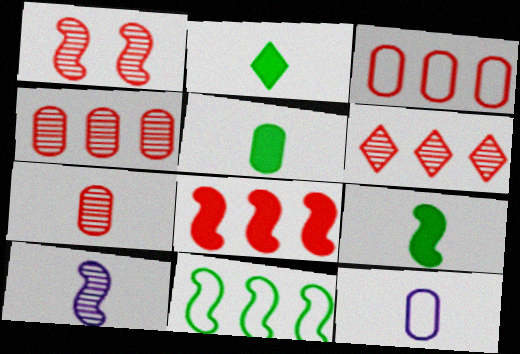[[1, 6, 7], 
[2, 5, 9], 
[3, 6, 8], 
[5, 7, 12]]